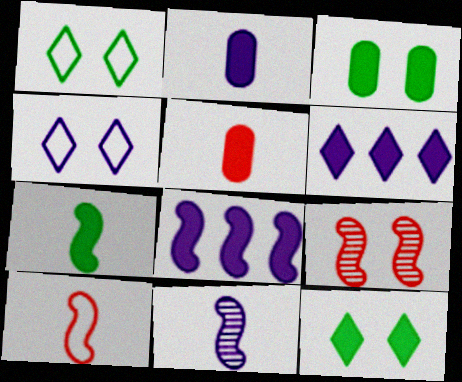[[3, 4, 9], 
[5, 8, 12], 
[7, 10, 11]]